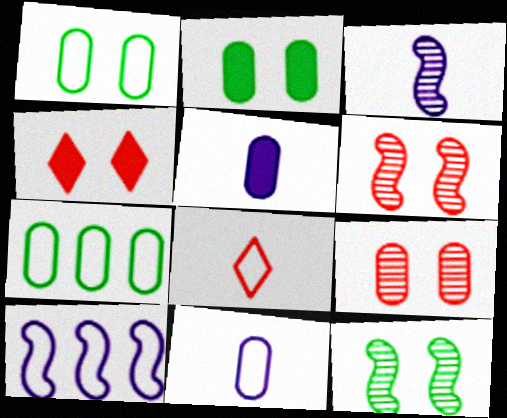[[1, 8, 10], 
[3, 4, 7], 
[5, 7, 9]]